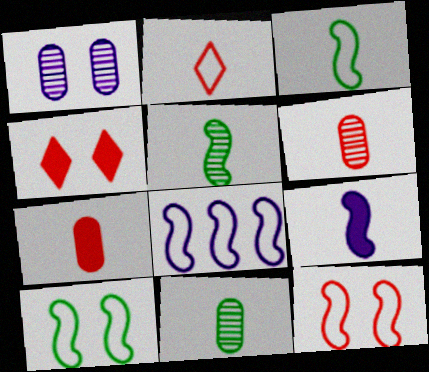[[1, 4, 10], 
[2, 9, 11], 
[3, 8, 12], 
[4, 8, 11]]